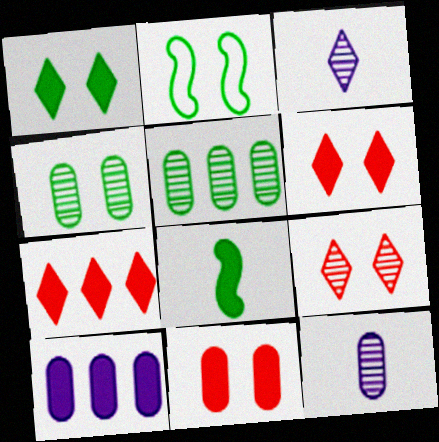[[1, 2, 4], 
[2, 7, 12], 
[6, 8, 10]]